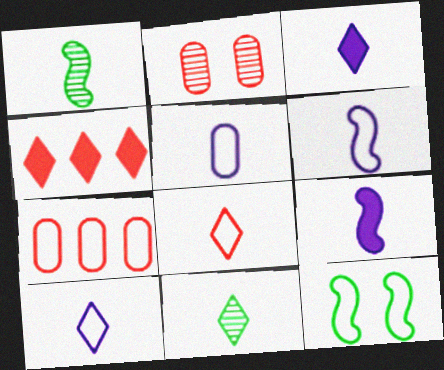[[3, 8, 11], 
[5, 6, 10], 
[7, 10, 12]]